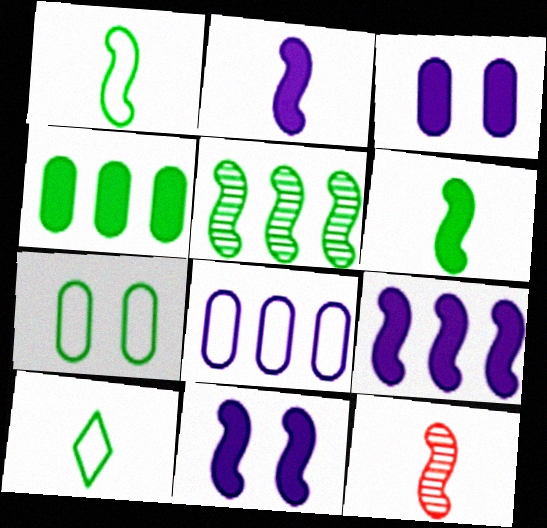[[1, 2, 12], 
[2, 9, 11]]